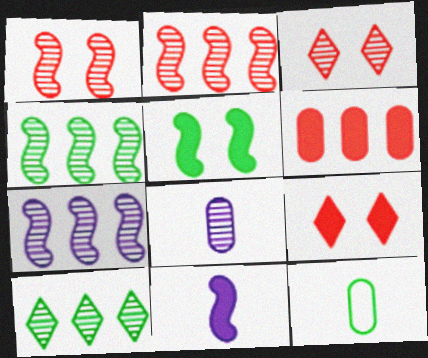[[1, 8, 10], 
[2, 4, 7], 
[3, 4, 8], 
[5, 10, 12], 
[7, 9, 12]]